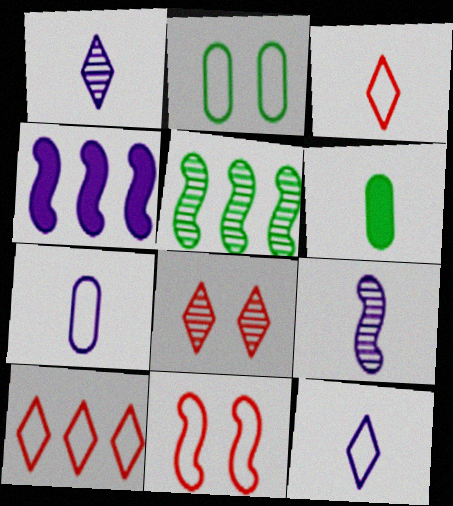[[3, 6, 9]]